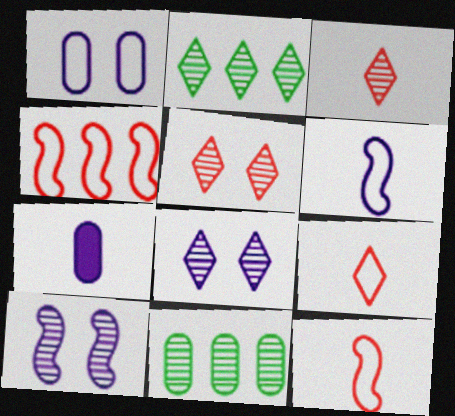[[2, 3, 8], 
[3, 10, 11]]